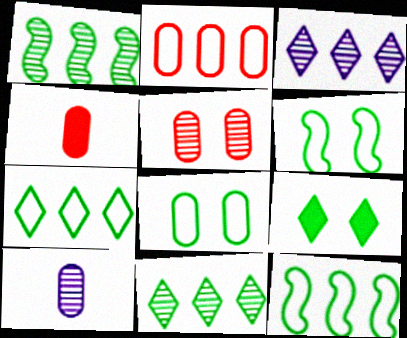[[2, 4, 5], 
[3, 4, 6]]